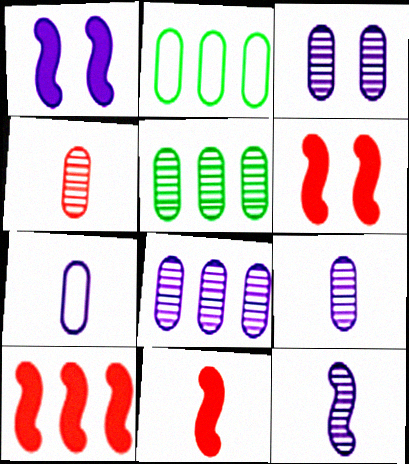[[3, 4, 5], 
[3, 8, 9], 
[6, 10, 11]]